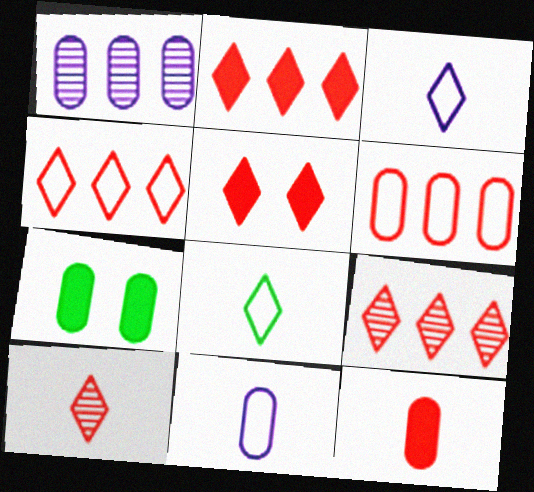[[2, 4, 9], 
[4, 5, 10]]